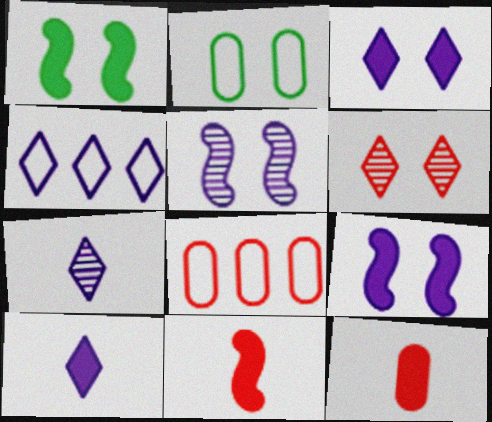[[1, 7, 8], 
[2, 6, 9], 
[3, 4, 7], 
[6, 8, 11]]